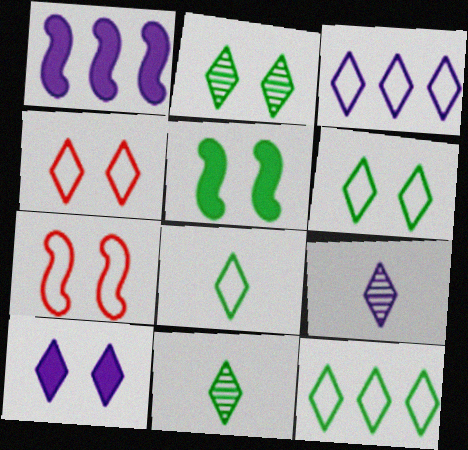[[2, 4, 10], 
[3, 4, 8], 
[3, 9, 10], 
[6, 8, 12]]